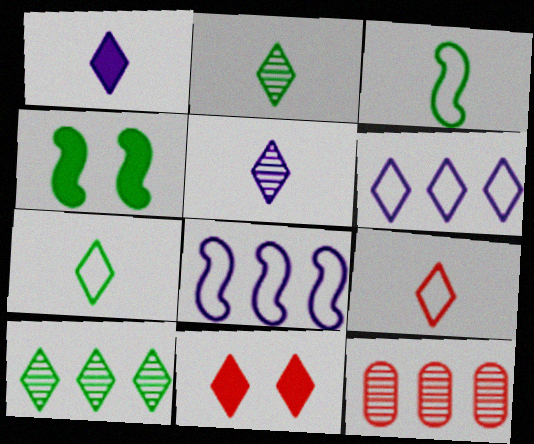[[1, 2, 9], 
[2, 6, 11]]